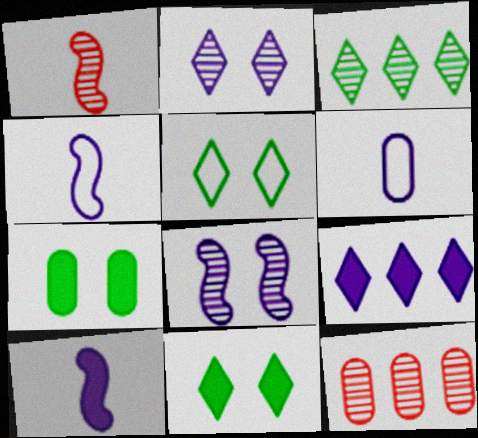[[4, 11, 12], 
[5, 10, 12], 
[6, 7, 12], 
[6, 8, 9]]